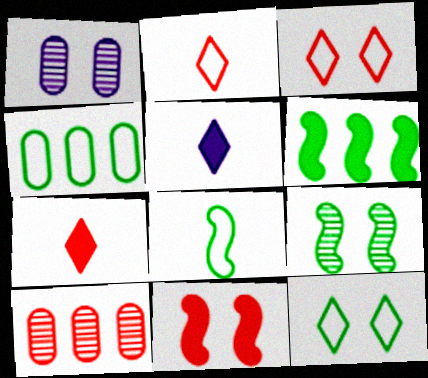[[1, 2, 6], 
[1, 11, 12], 
[2, 10, 11], 
[4, 8, 12], 
[6, 8, 9]]